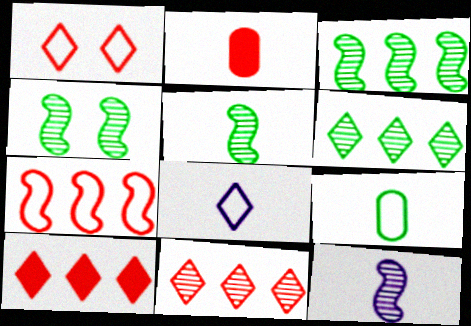[[2, 5, 8], 
[3, 4, 5]]